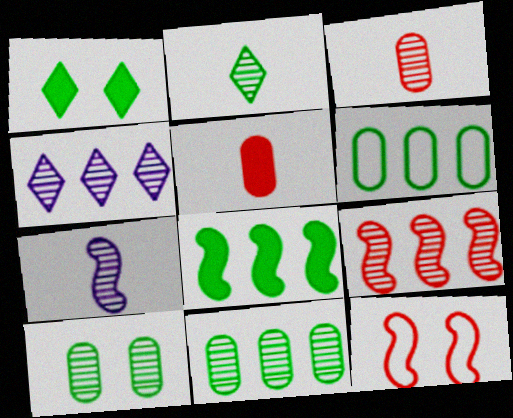[[2, 3, 7], 
[4, 9, 11], 
[7, 8, 12]]